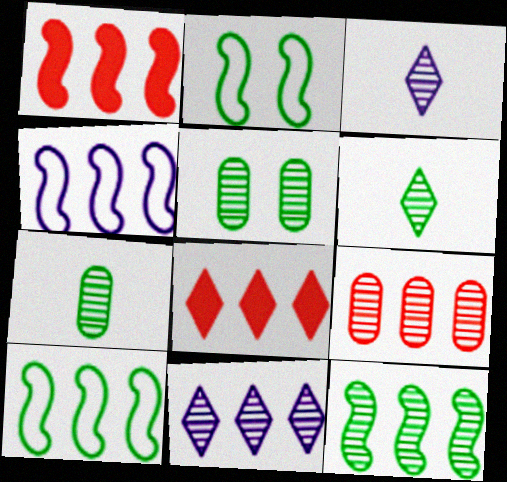[[1, 4, 12], 
[5, 6, 12], 
[9, 11, 12]]